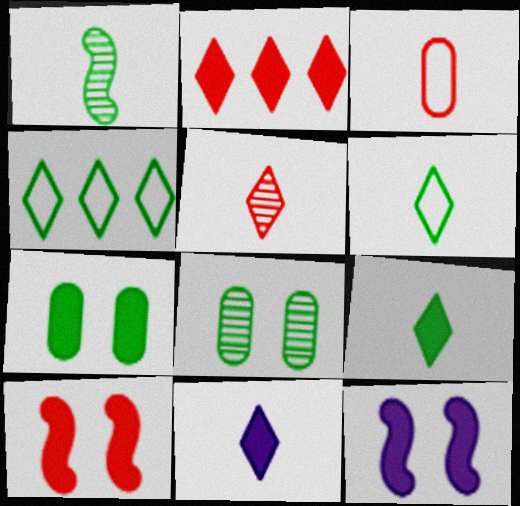[[1, 3, 11], 
[1, 4, 7], 
[5, 6, 11]]